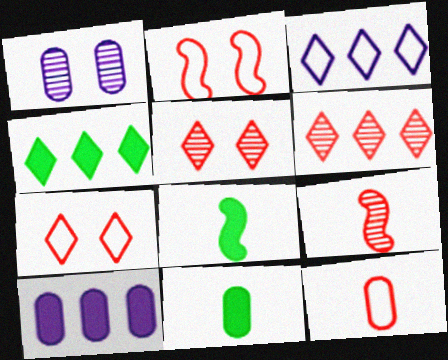[[3, 4, 6]]